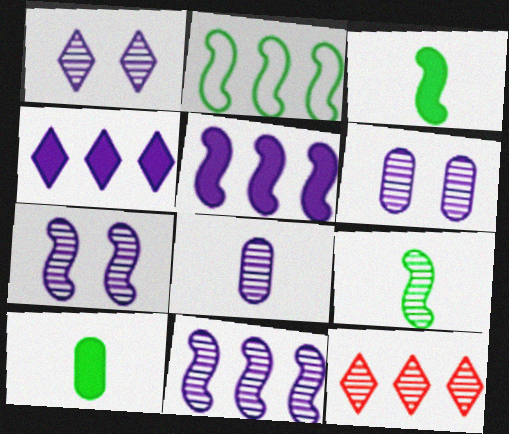[[1, 6, 7], 
[1, 8, 11], 
[6, 9, 12]]